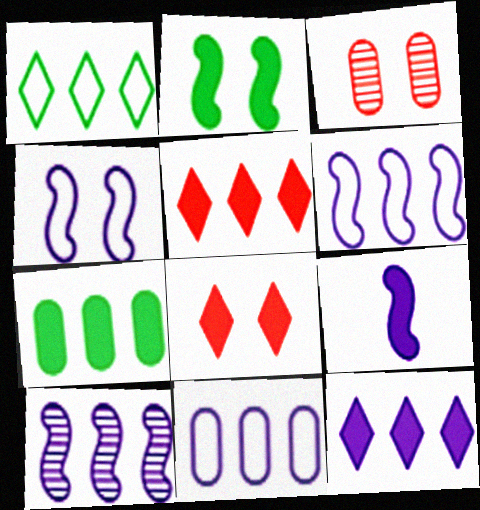[[1, 3, 9], 
[4, 9, 10], 
[7, 8, 9], 
[10, 11, 12]]